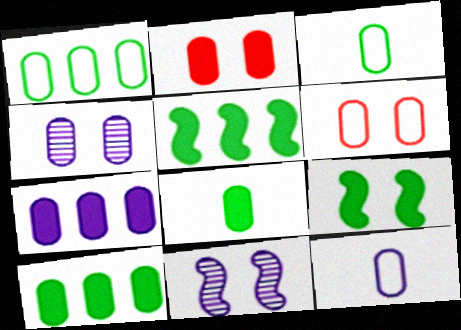[[1, 6, 12], 
[2, 7, 8], 
[4, 7, 12]]